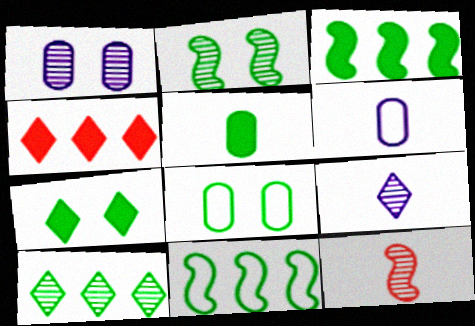[[1, 10, 12], 
[2, 4, 6], 
[2, 7, 8], 
[3, 5, 7]]